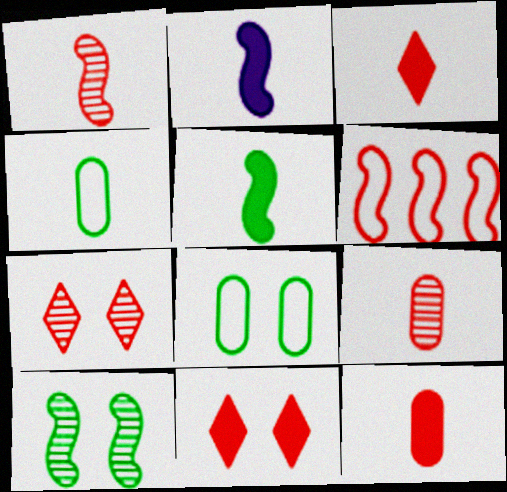[[2, 6, 10], 
[6, 7, 12], 
[6, 9, 11]]